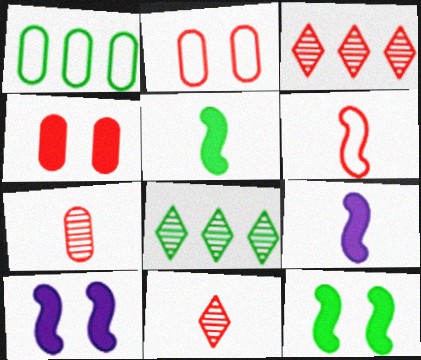[[1, 10, 11], 
[2, 8, 9], 
[3, 4, 6]]